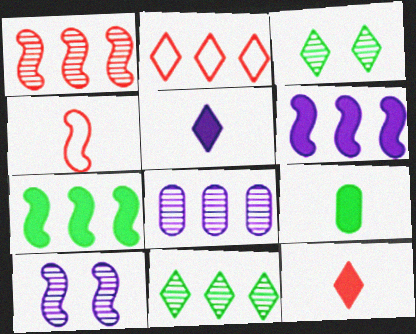[[1, 8, 11], 
[2, 3, 5], 
[2, 7, 8], 
[2, 9, 10], 
[4, 7, 10]]